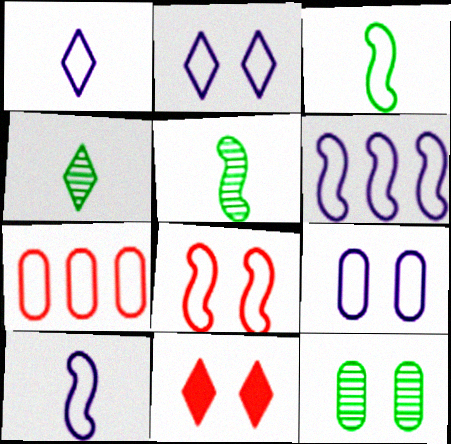[[1, 6, 9], 
[2, 3, 7], 
[3, 6, 8]]